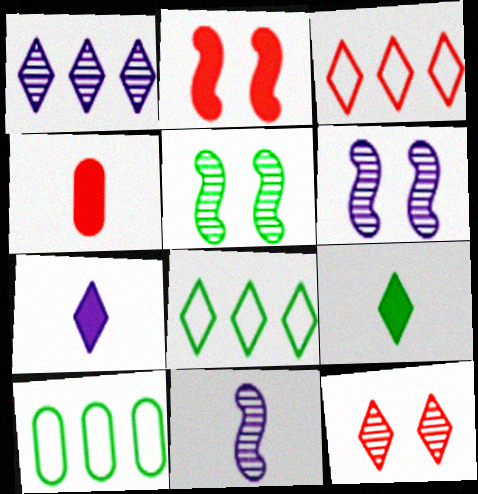[[4, 6, 8], 
[5, 9, 10], 
[7, 8, 12]]